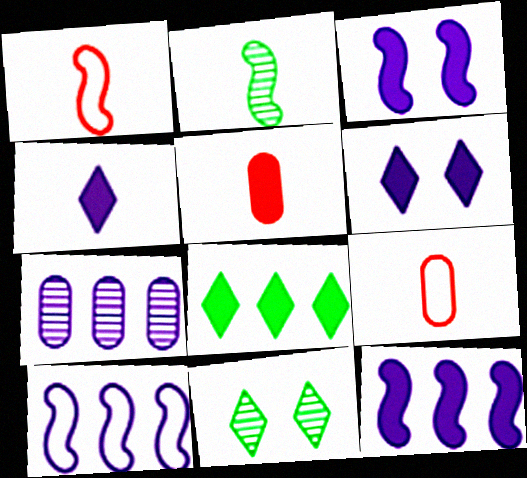[[2, 4, 9], 
[3, 5, 8], 
[5, 10, 11], 
[9, 11, 12]]